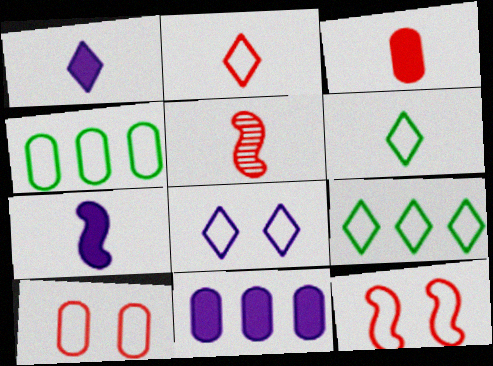[[2, 3, 5], 
[2, 8, 9]]